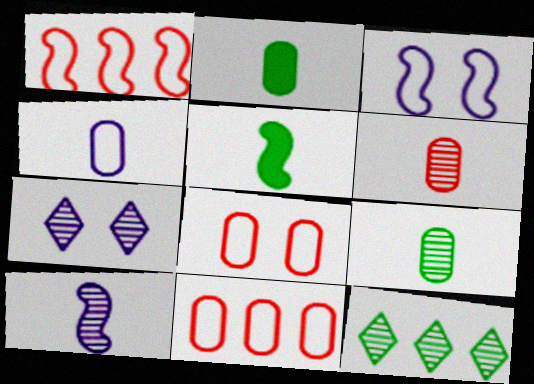[[1, 2, 7], 
[2, 4, 6], 
[5, 7, 11]]